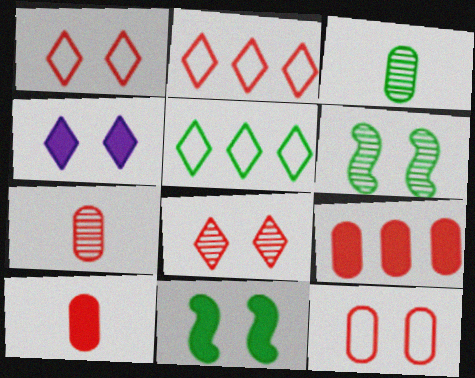[[3, 5, 11], 
[4, 6, 12], 
[7, 9, 12]]